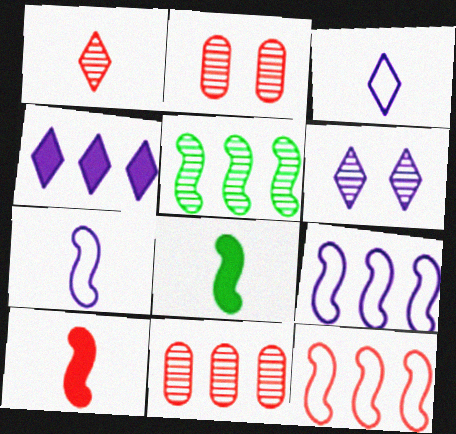[[3, 4, 6]]